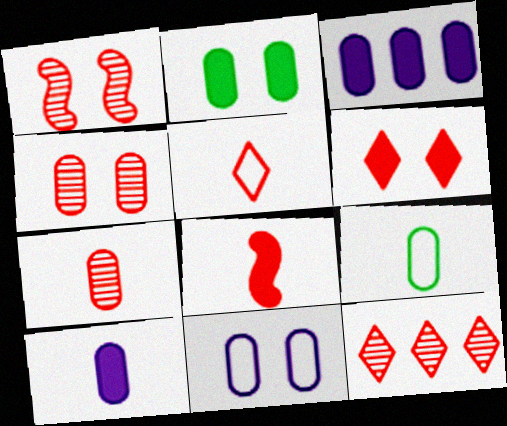[[1, 7, 12], 
[2, 4, 11], 
[3, 4, 9], 
[5, 6, 12], 
[5, 7, 8], 
[7, 9, 10]]